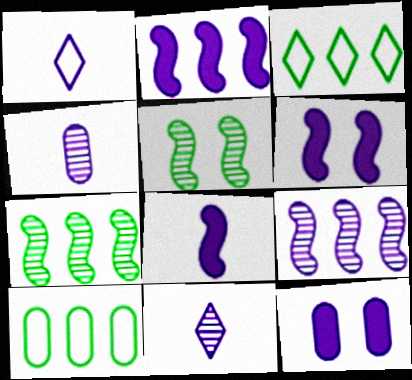[[1, 4, 8], 
[1, 9, 12], 
[2, 6, 8]]